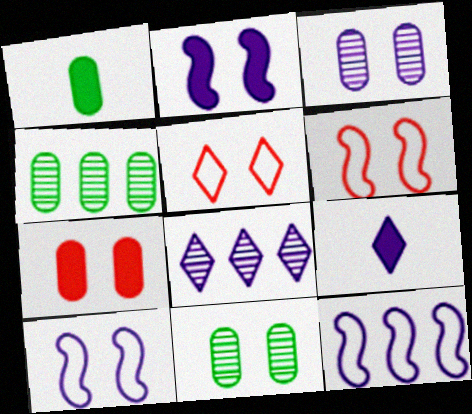[[1, 6, 8], 
[2, 5, 11], 
[3, 9, 12], 
[4, 6, 9]]